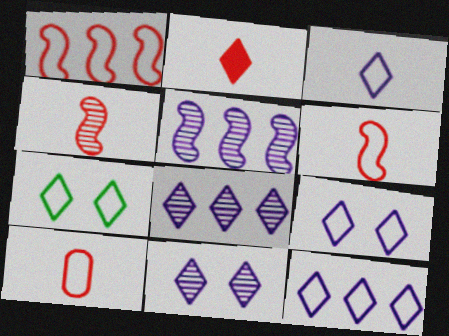[[2, 4, 10], 
[2, 7, 8], 
[3, 9, 12]]